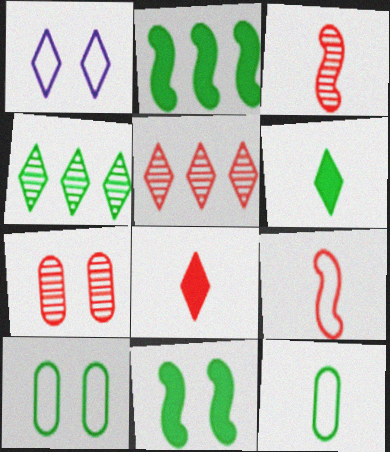[[1, 4, 8], 
[1, 5, 6], 
[1, 7, 11], 
[3, 5, 7], 
[4, 11, 12]]